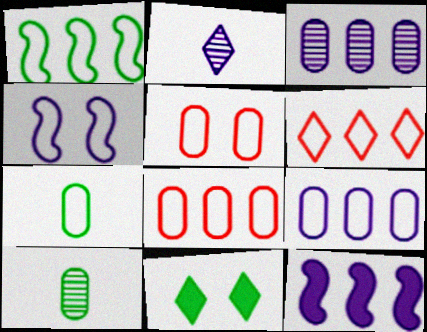[[1, 6, 9], 
[1, 10, 11], 
[2, 6, 11], 
[4, 6, 7], 
[5, 7, 9]]